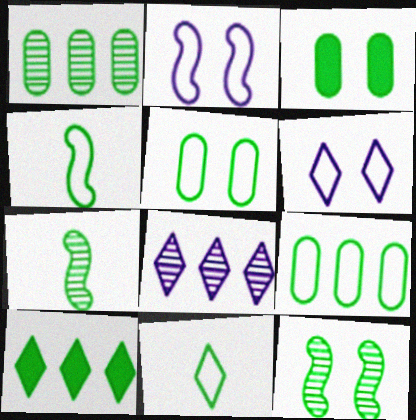[[5, 7, 10]]